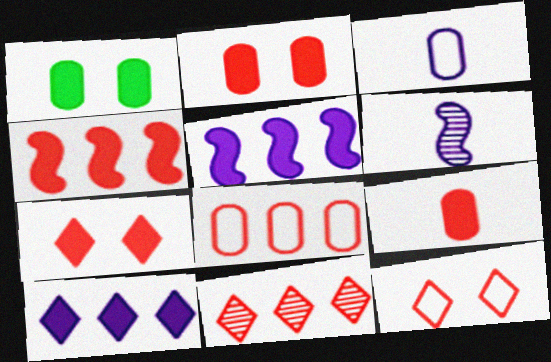[[4, 7, 9], 
[4, 8, 11]]